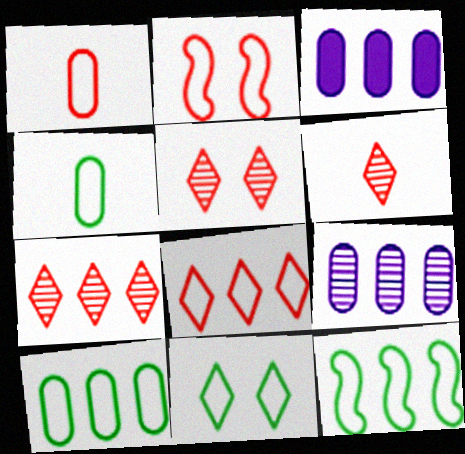[[1, 2, 8], 
[3, 7, 12], 
[4, 11, 12], 
[5, 6, 7]]